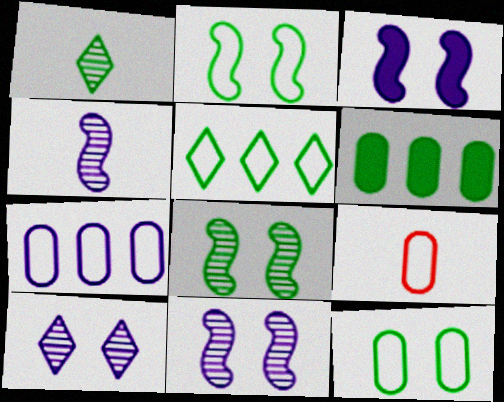[[1, 2, 6], 
[7, 9, 12]]